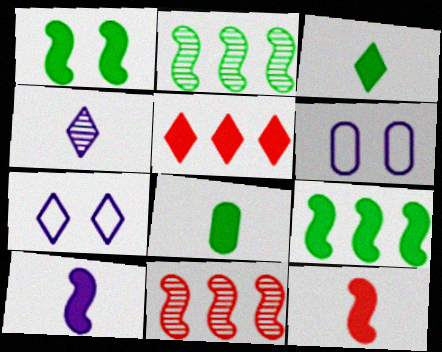[[3, 6, 11], 
[7, 8, 11]]